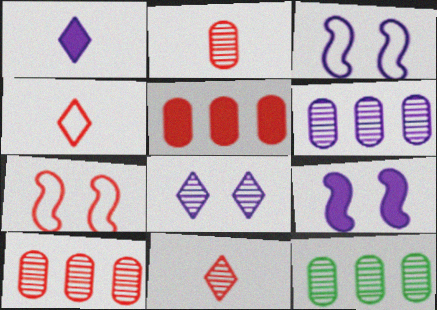[[1, 3, 6], 
[1, 7, 12], 
[4, 9, 12], 
[5, 7, 11], 
[6, 10, 12]]